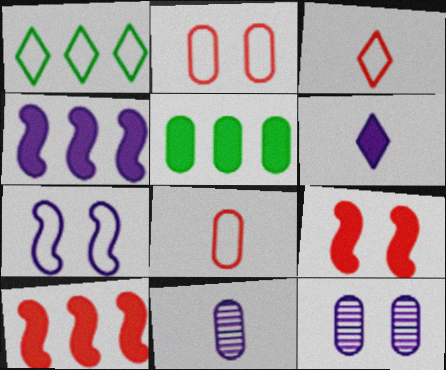[[1, 7, 8], 
[1, 9, 11], 
[2, 5, 11], 
[5, 6, 9], 
[5, 8, 12]]